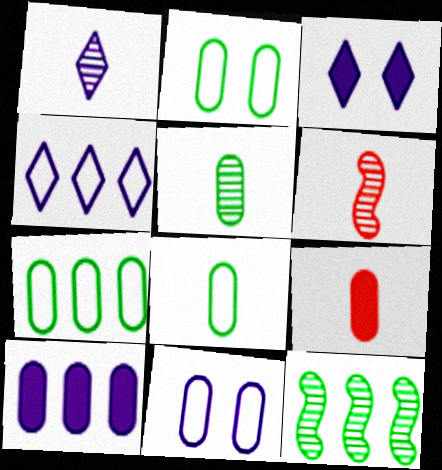[[1, 3, 4], 
[1, 5, 6], 
[2, 7, 8], 
[3, 6, 7]]